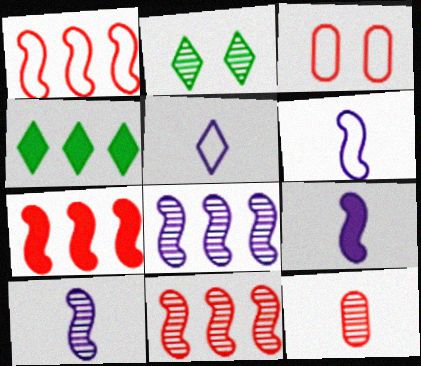[[1, 7, 11], 
[2, 8, 12], 
[3, 4, 10], 
[6, 9, 10]]